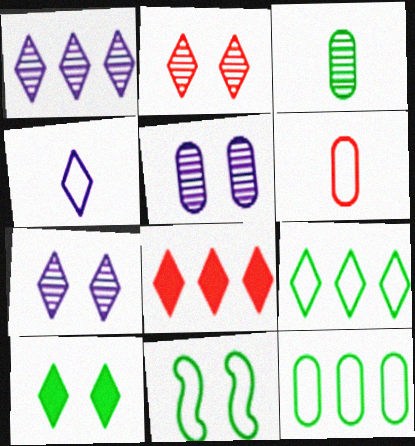[[1, 8, 9]]